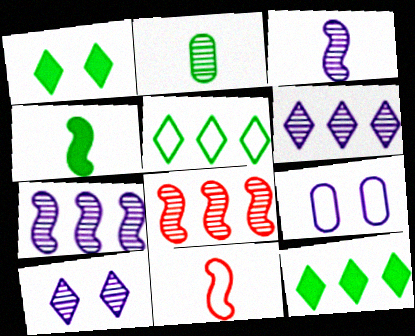[[2, 8, 10], 
[3, 4, 11], 
[5, 9, 11]]